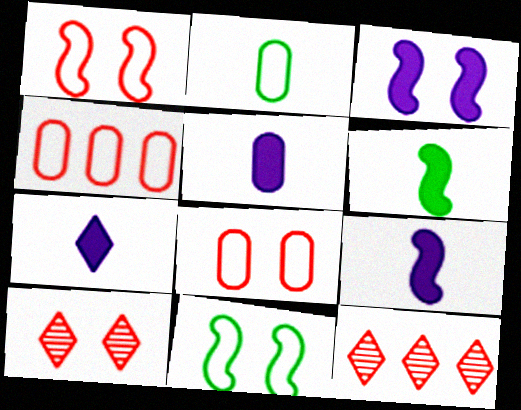[[2, 3, 12], 
[5, 7, 9], 
[5, 11, 12]]